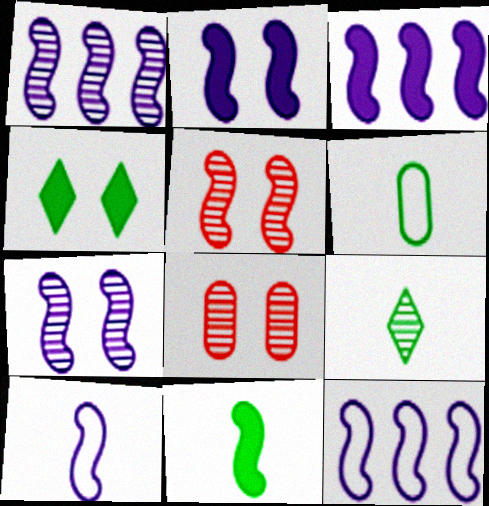[[1, 2, 10], 
[1, 3, 12], 
[1, 8, 9], 
[3, 7, 10], 
[5, 11, 12], 
[6, 9, 11]]